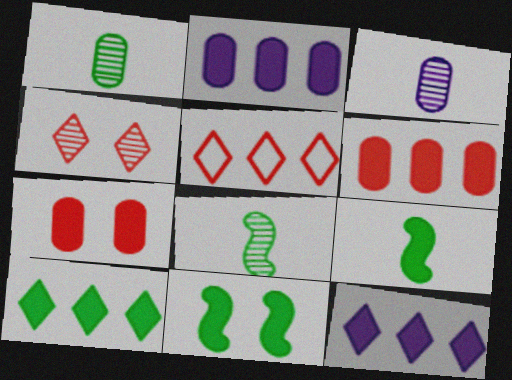[[3, 5, 11], 
[7, 9, 12]]